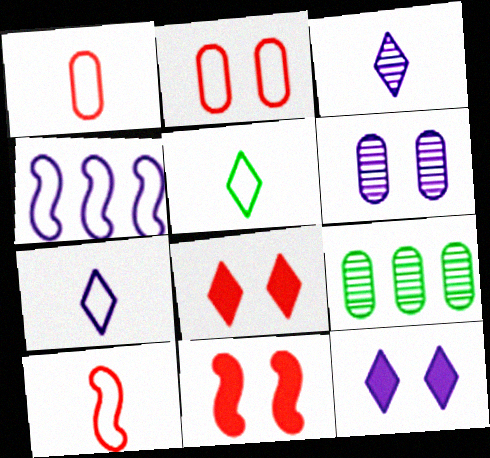[[2, 4, 5], 
[7, 9, 11], 
[9, 10, 12]]